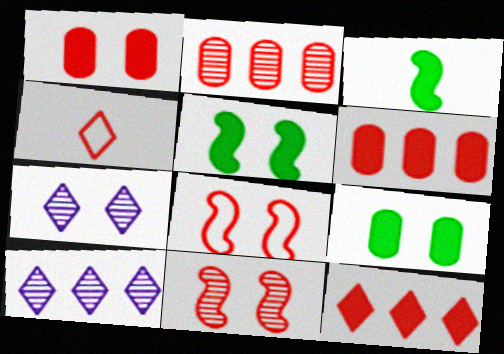[[4, 6, 11], 
[7, 8, 9]]